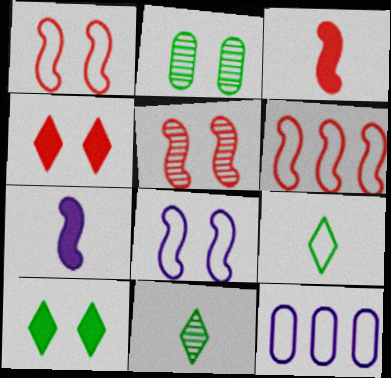[[1, 9, 12], 
[2, 4, 8], 
[3, 5, 6]]